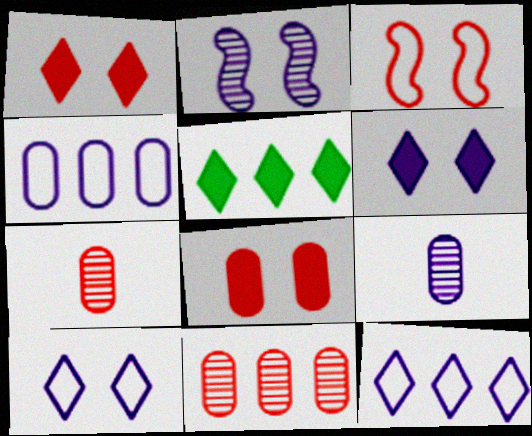[[3, 5, 9]]